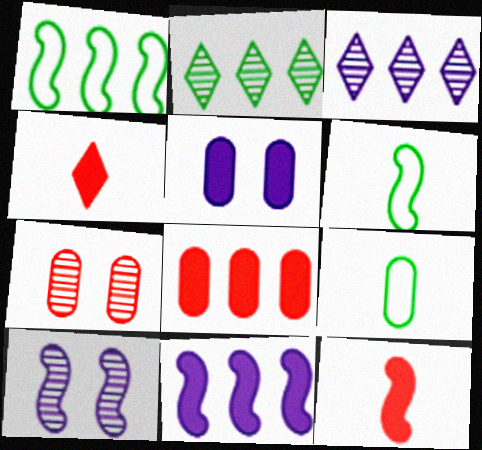[[1, 3, 8], 
[1, 10, 12]]